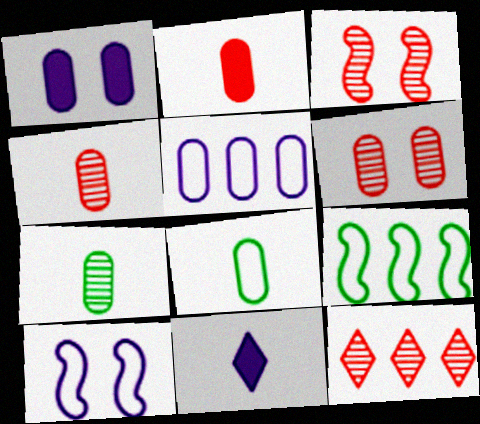[[3, 4, 12], 
[6, 9, 11]]